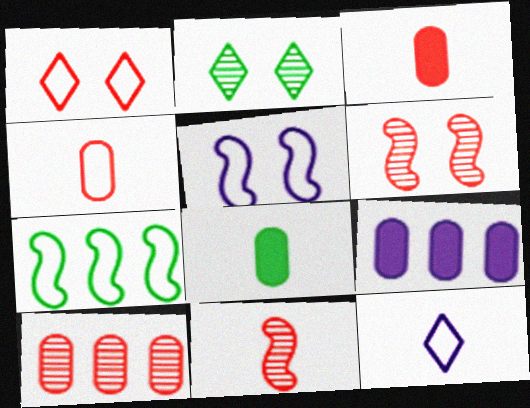[[2, 7, 8], 
[8, 11, 12]]